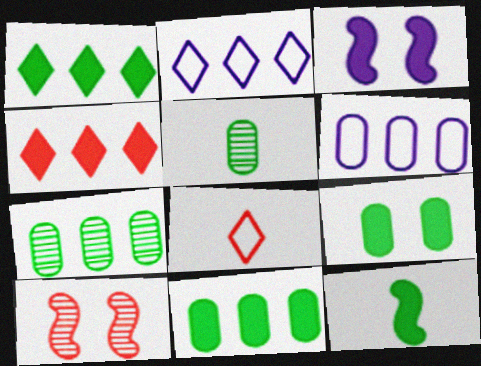[[1, 9, 12], 
[3, 7, 8]]